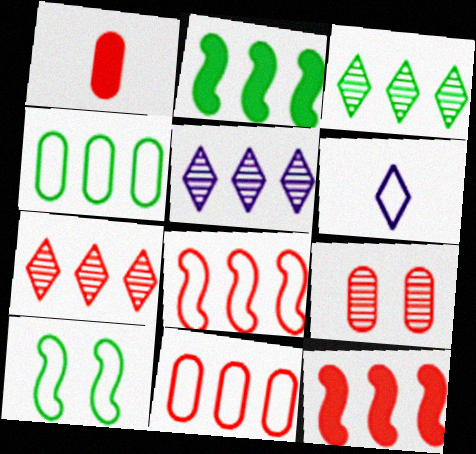[[1, 5, 10], 
[1, 9, 11], 
[2, 3, 4], 
[2, 5, 11], 
[2, 6, 9], 
[3, 5, 7], 
[4, 5, 12], 
[6, 10, 11], 
[7, 11, 12]]